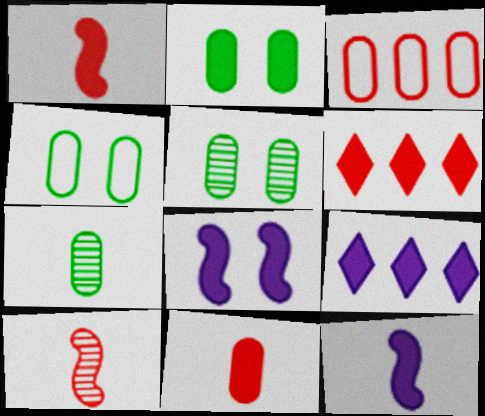[[1, 2, 9], 
[2, 4, 5], 
[2, 6, 12], 
[4, 9, 10]]